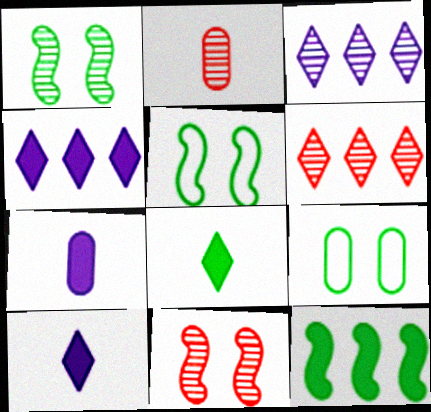[[1, 2, 3], 
[2, 4, 5], 
[2, 6, 11], 
[5, 6, 7]]